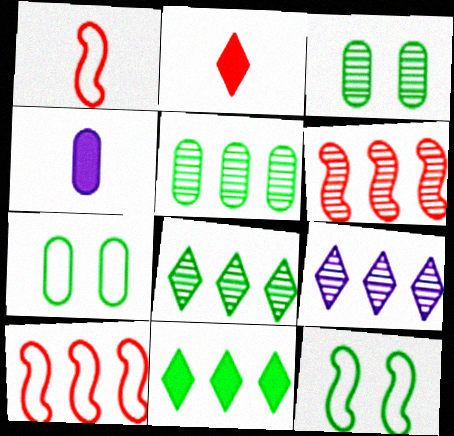[[5, 6, 9]]